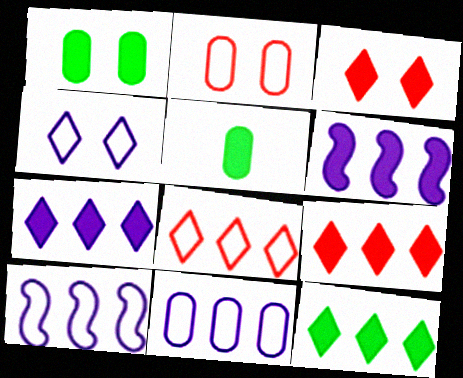[[3, 5, 6], 
[7, 9, 12]]